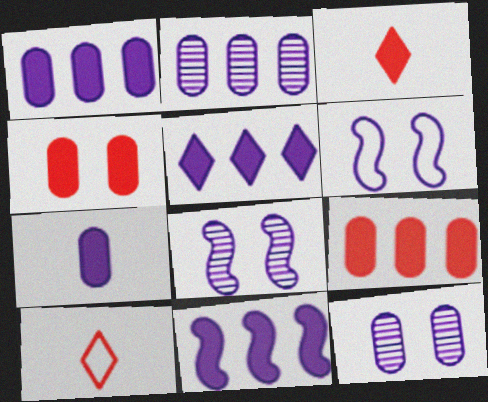[[1, 5, 11]]